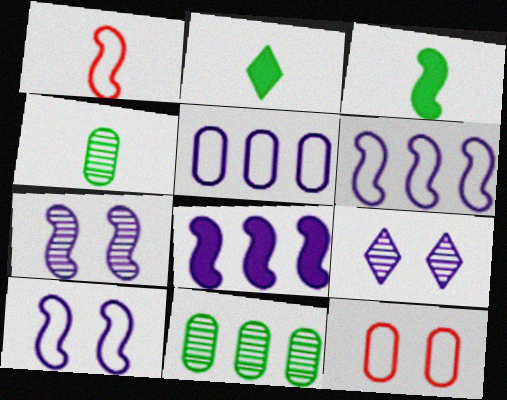[]